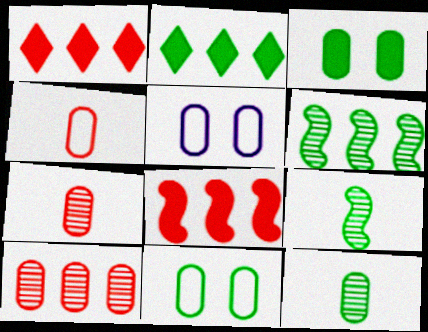[[1, 5, 9], 
[2, 9, 11]]